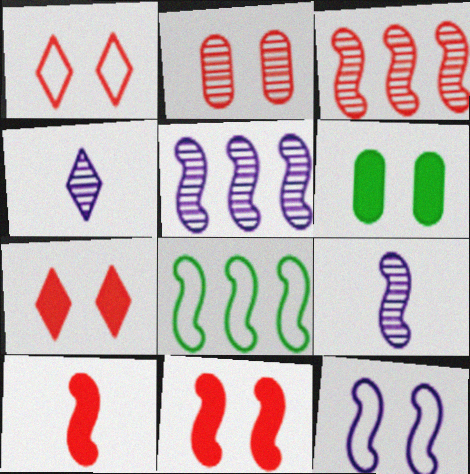[[1, 2, 11], 
[8, 9, 11]]